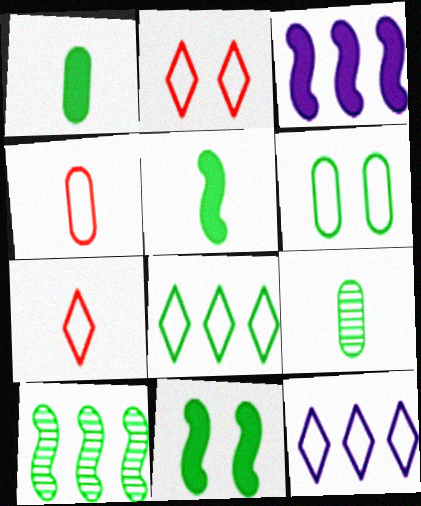[[2, 3, 9], 
[8, 9, 11]]